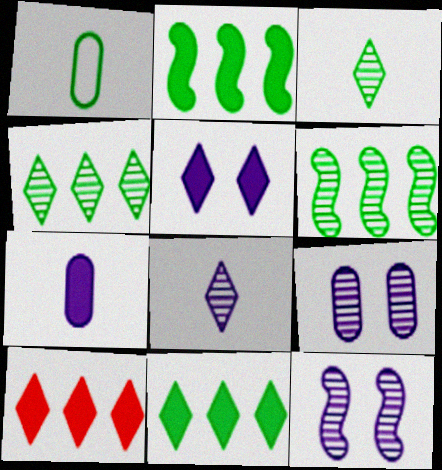[[1, 10, 12]]